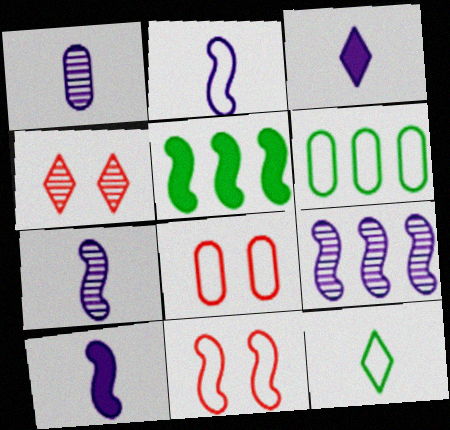[[1, 2, 3], 
[2, 7, 10], 
[4, 6, 10], 
[5, 7, 11]]